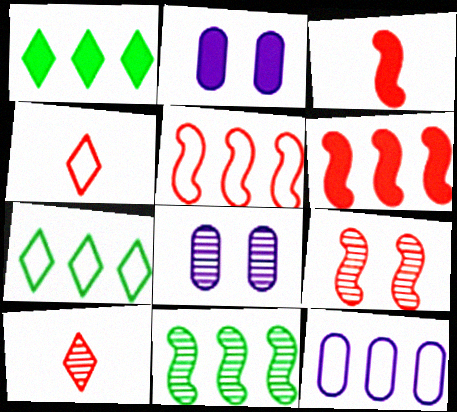[[1, 2, 3], 
[2, 4, 11], 
[3, 5, 9], 
[3, 7, 8], 
[5, 7, 12], 
[8, 10, 11]]